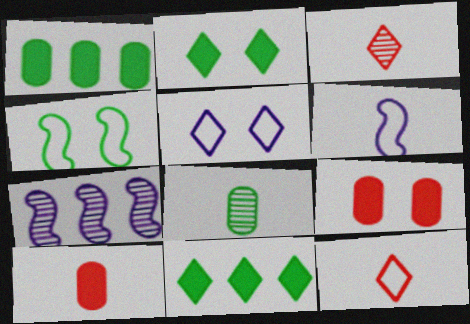[[3, 5, 11], 
[4, 8, 11]]